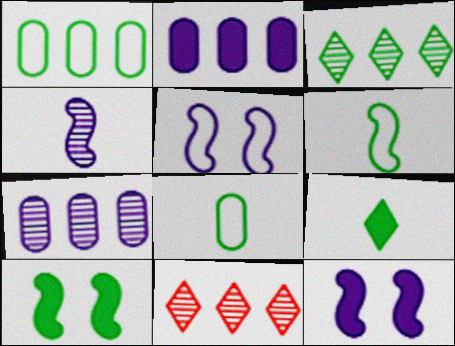[[3, 8, 10], 
[8, 11, 12]]